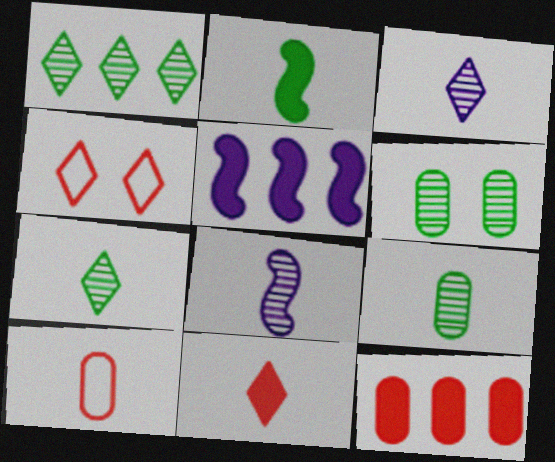[[2, 3, 10], 
[4, 5, 9]]